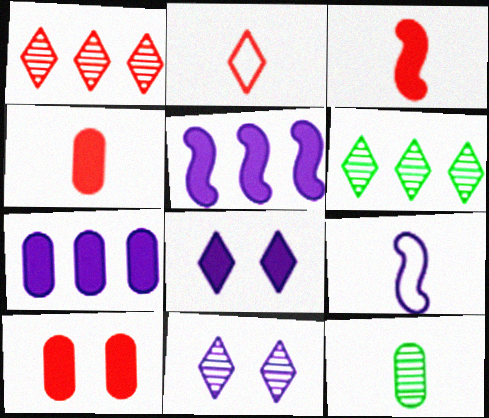[[2, 6, 8], 
[6, 9, 10], 
[7, 9, 11]]